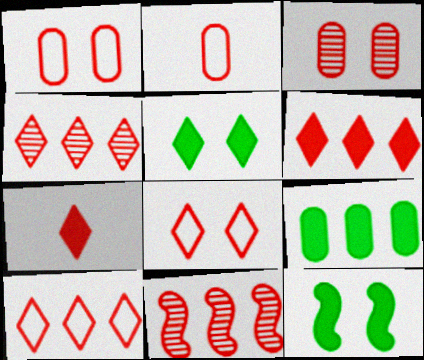[[1, 7, 11], 
[4, 6, 10], 
[4, 7, 8]]